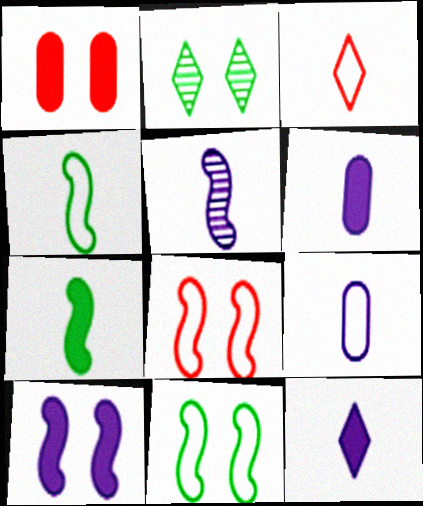[[3, 4, 9], 
[5, 9, 12]]